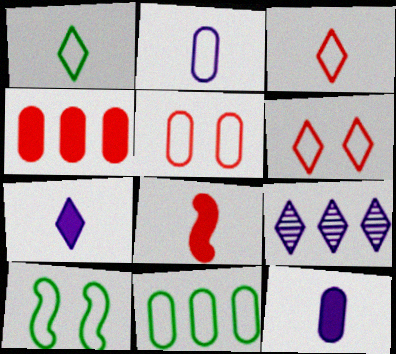[[1, 10, 11], 
[2, 5, 11]]